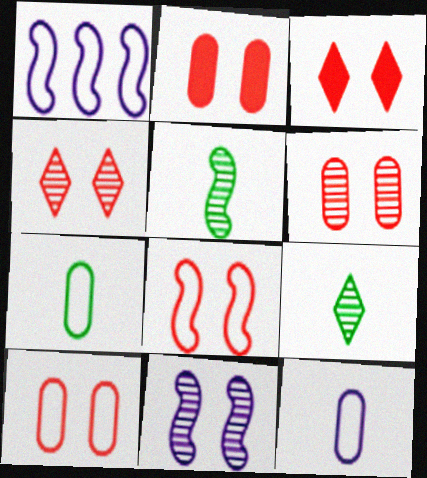[[1, 2, 9], 
[2, 4, 8], 
[2, 6, 10], 
[3, 6, 8]]